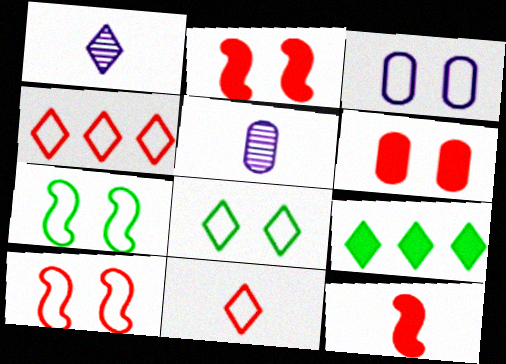[[3, 8, 10], 
[5, 9, 10]]